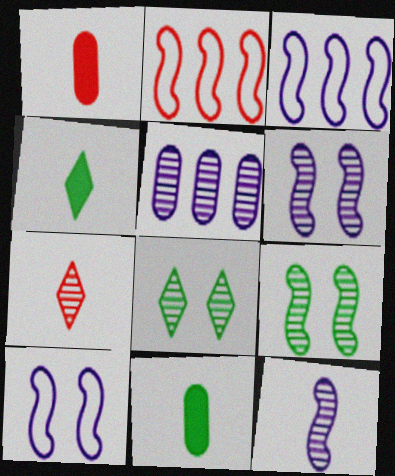[[1, 3, 8], 
[5, 7, 9]]